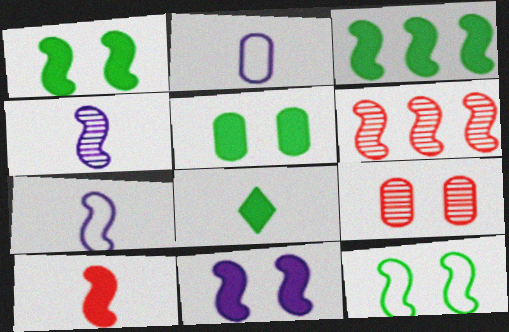[[1, 6, 7], 
[3, 5, 8], 
[3, 10, 11]]